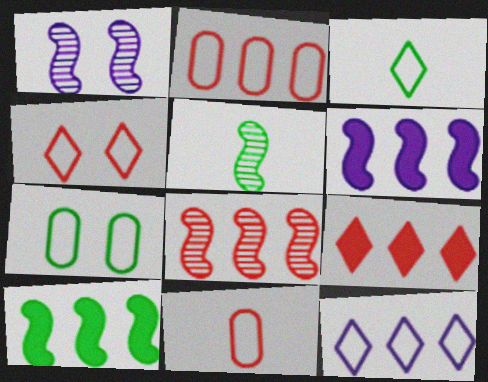[[1, 5, 8], 
[2, 8, 9], 
[3, 4, 12]]